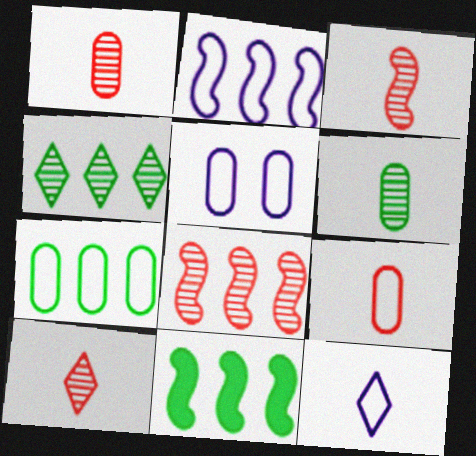[[1, 3, 10], 
[2, 5, 12], 
[2, 8, 11], 
[4, 7, 11], 
[5, 7, 9], 
[5, 10, 11]]